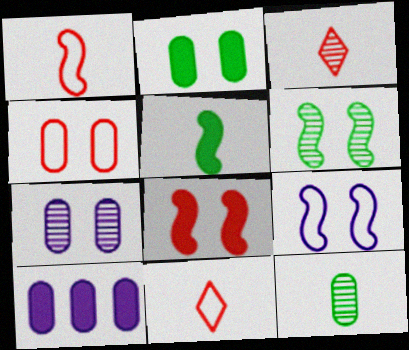[[2, 4, 7], 
[4, 10, 12], 
[6, 8, 9], 
[6, 10, 11]]